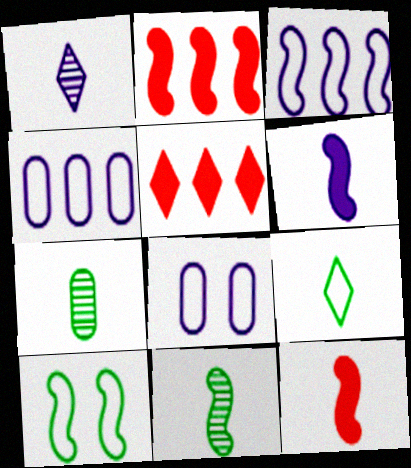[[5, 8, 11]]